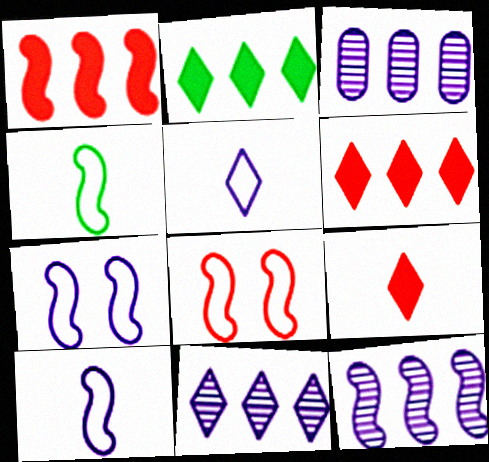[[3, 11, 12]]